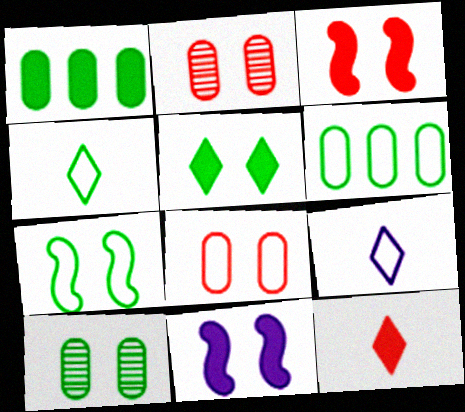[[1, 11, 12], 
[4, 6, 7], 
[5, 7, 10]]